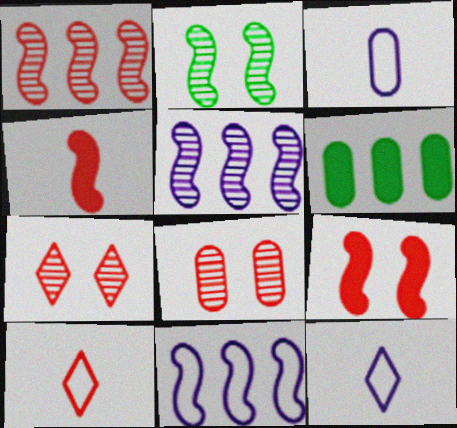[[2, 4, 11], 
[3, 6, 8]]